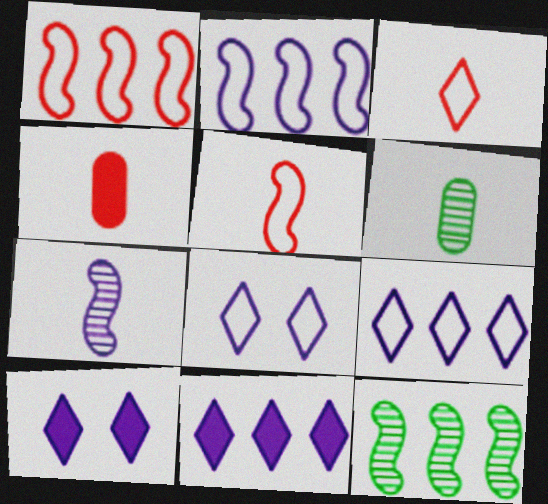[[1, 6, 10], 
[4, 8, 12]]